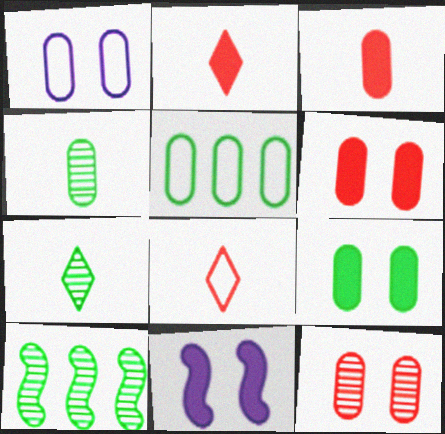[[1, 2, 10], 
[1, 9, 12], 
[4, 5, 9]]